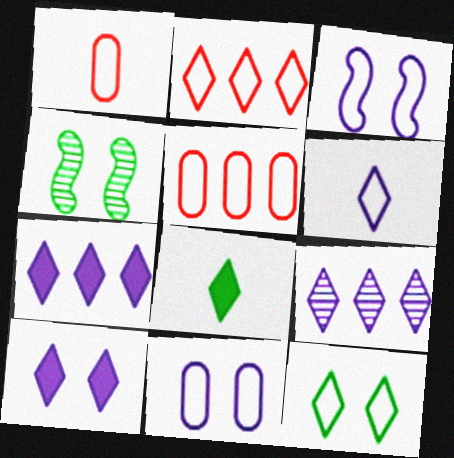[[1, 4, 7], 
[2, 6, 12], 
[6, 9, 10]]